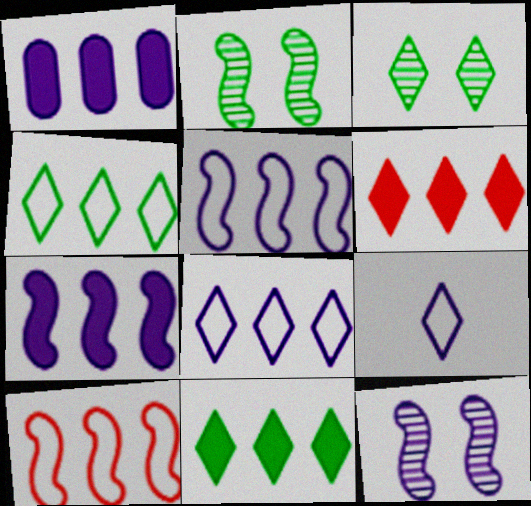[[1, 9, 12], 
[3, 6, 9]]